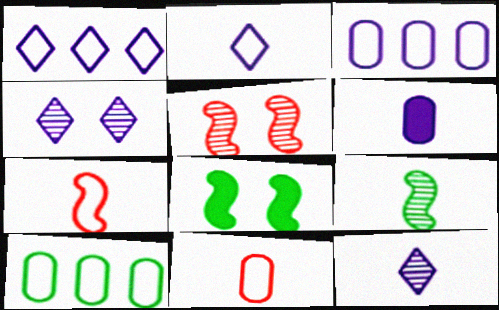[]